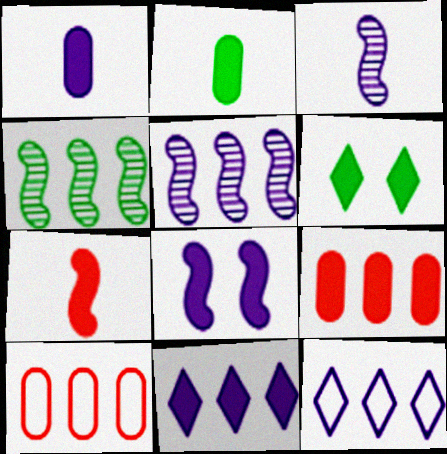[[1, 8, 11], 
[3, 6, 10], 
[4, 9, 12], 
[4, 10, 11]]